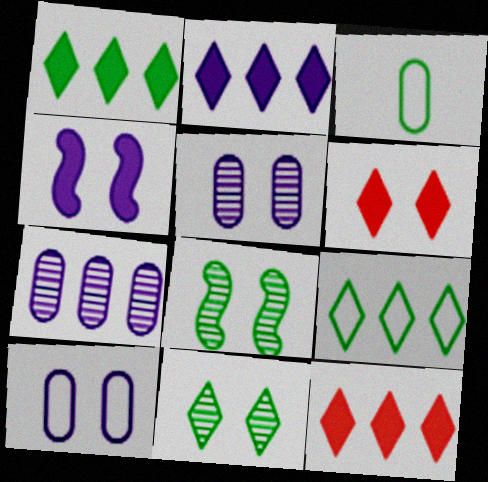[[1, 2, 12], 
[1, 3, 8], 
[6, 8, 10]]